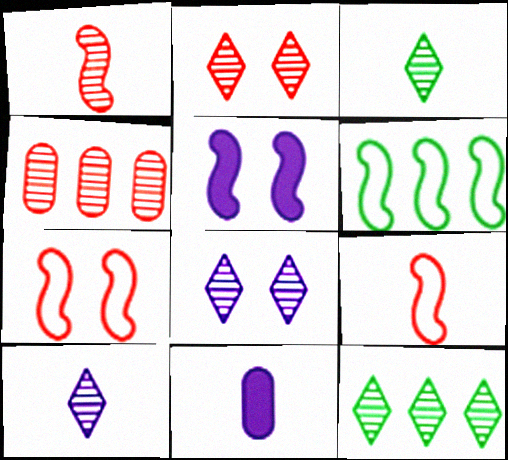[[1, 2, 4], 
[1, 5, 6], 
[2, 6, 11], 
[2, 10, 12], 
[3, 9, 11], 
[7, 11, 12]]